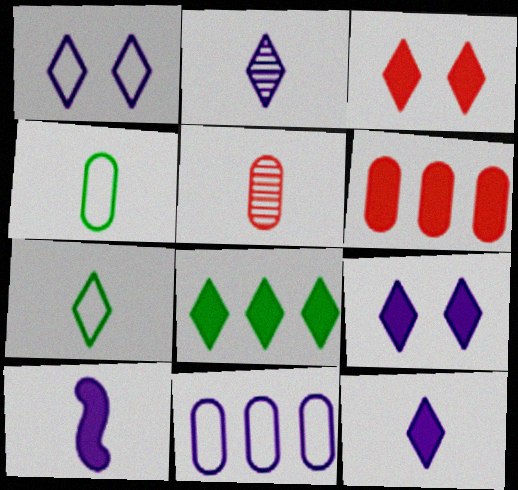[[3, 8, 12], 
[5, 7, 10]]